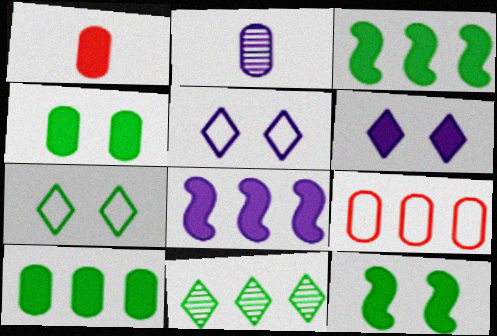[[1, 3, 6], 
[2, 4, 9], 
[2, 5, 8], 
[8, 9, 11]]